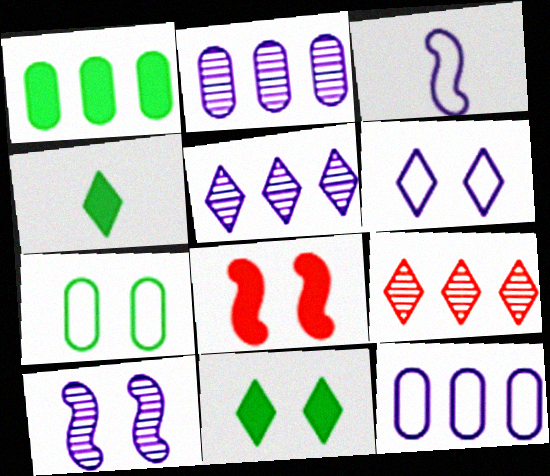[[3, 6, 12], 
[4, 6, 9]]